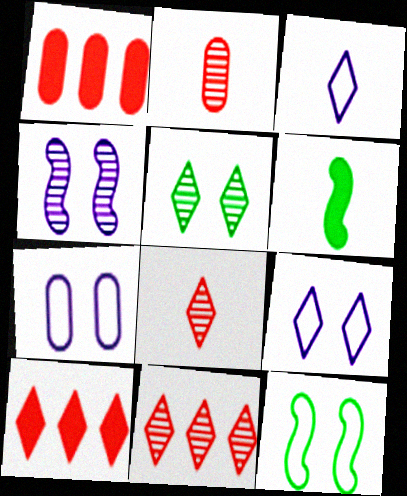[[2, 3, 6], 
[3, 5, 10], 
[6, 7, 11]]